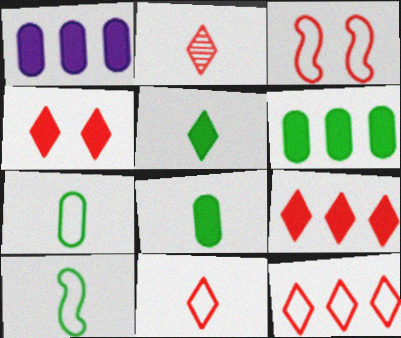[[2, 4, 12]]